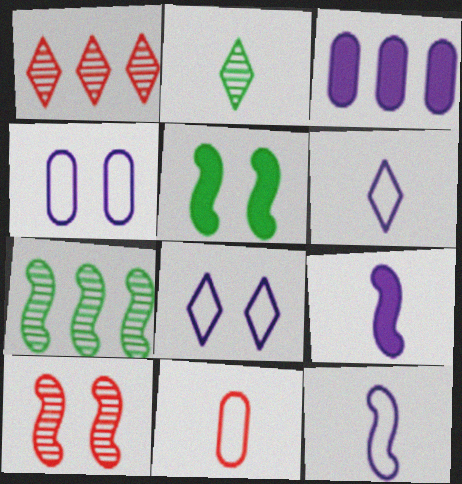[[2, 9, 11]]